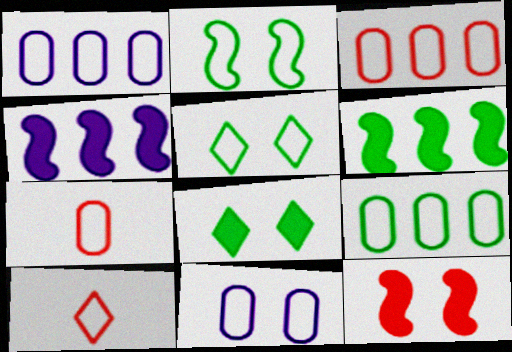[[1, 2, 10], 
[1, 3, 9], 
[7, 9, 11]]